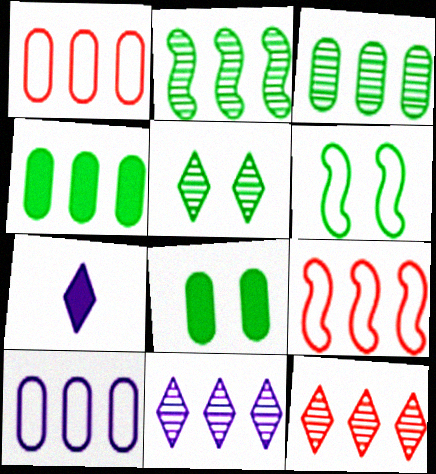[[4, 9, 11], 
[5, 6, 8]]